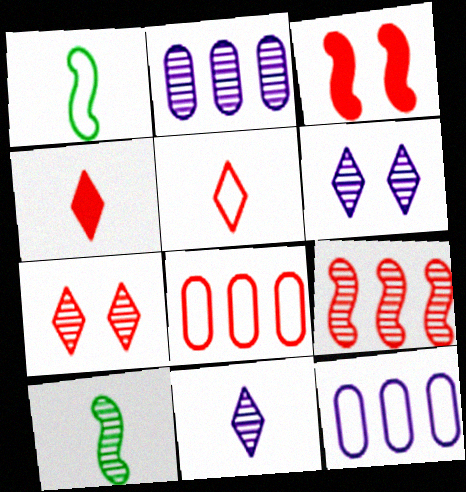[[2, 7, 10]]